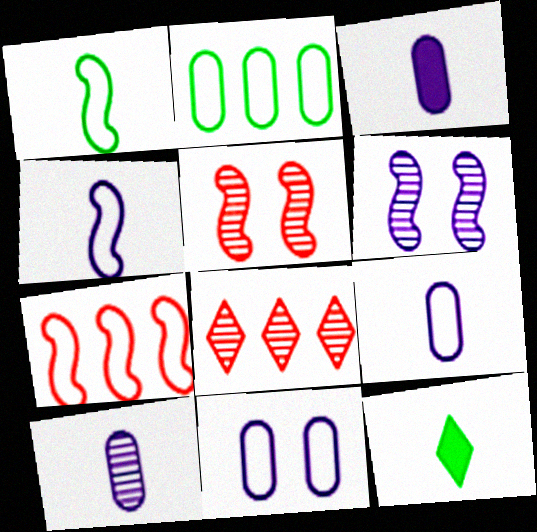[[3, 9, 10]]